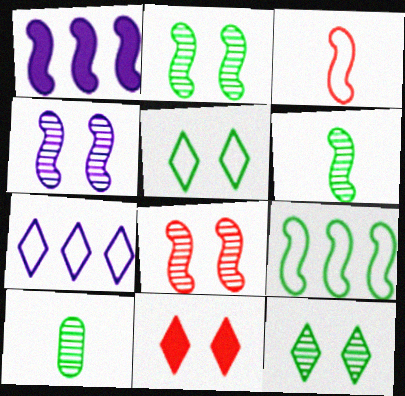[[1, 2, 3], 
[2, 4, 8]]